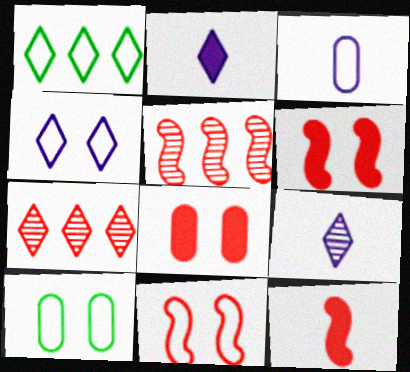[[1, 3, 11], 
[2, 5, 10], 
[4, 10, 11], 
[5, 11, 12]]